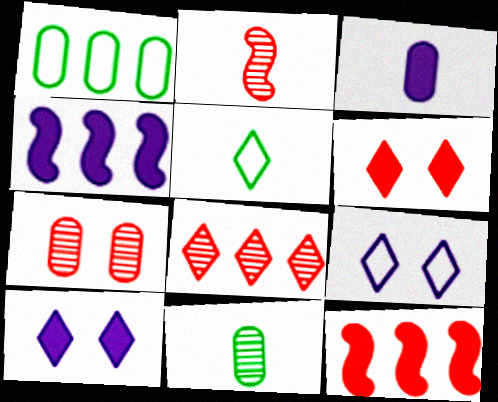[[1, 2, 10], 
[1, 3, 7], 
[1, 4, 8], 
[2, 3, 5], 
[2, 7, 8], 
[3, 4, 10], 
[4, 5, 7], 
[5, 8, 10], 
[9, 11, 12]]